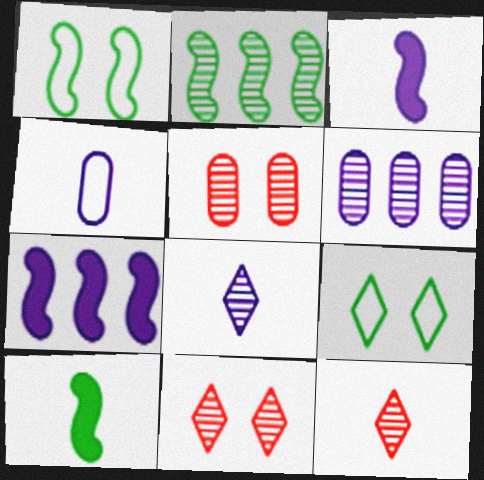[[1, 2, 10], 
[2, 5, 8], 
[3, 4, 8], 
[4, 10, 12]]